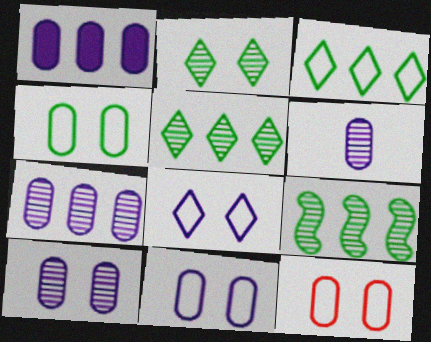[[1, 6, 11], 
[4, 11, 12], 
[6, 7, 10]]